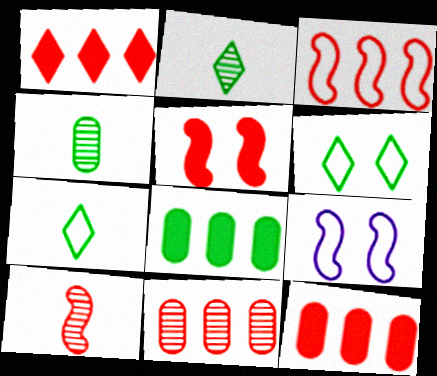[[1, 3, 11], 
[1, 4, 9], 
[2, 9, 12], 
[3, 5, 10]]